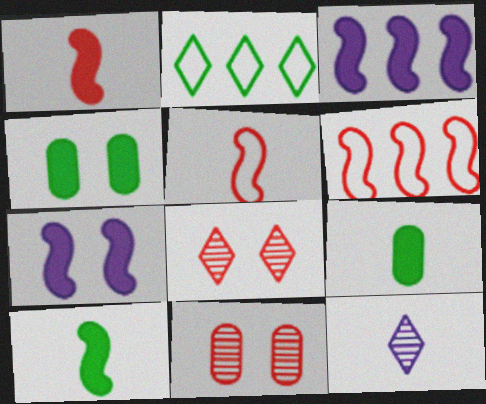[[4, 6, 12], 
[5, 9, 12]]